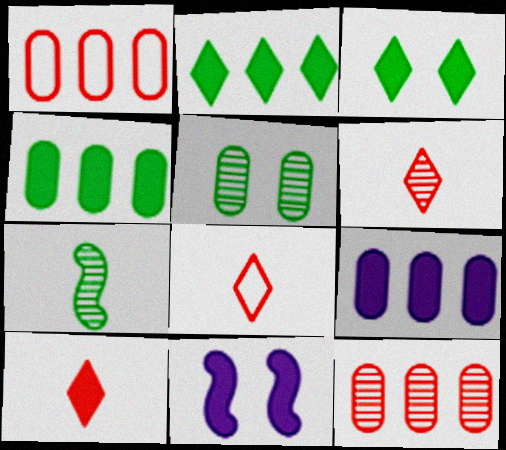[[4, 10, 11], 
[6, 8, 10]]